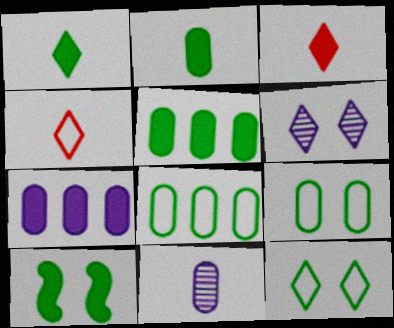[[1, 5, 10], 
[3, 7, 10]]